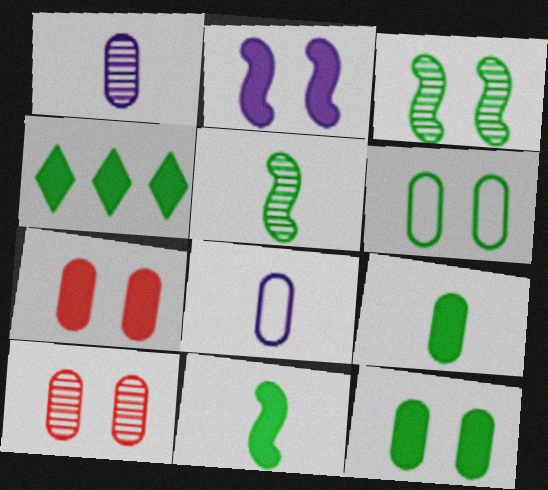[[4, 5, 6], 
[4, 11, 12]]